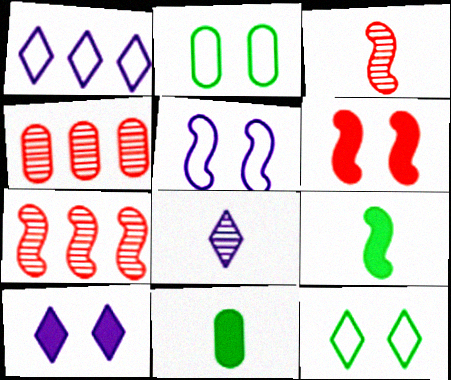[[1, 8, 10], 
[5, 7, 9]]